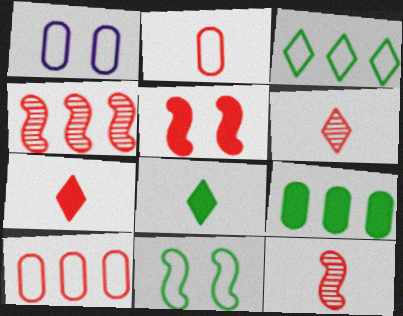[[1, 4, 8], 
[2, 7, 12], 
[5, 6, 10]]